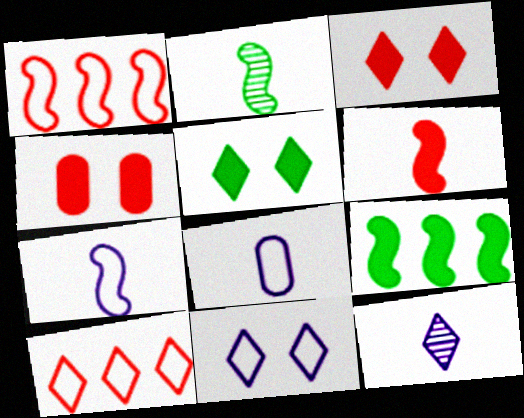[[2, 6, 7], 
[5, 10, 12]]